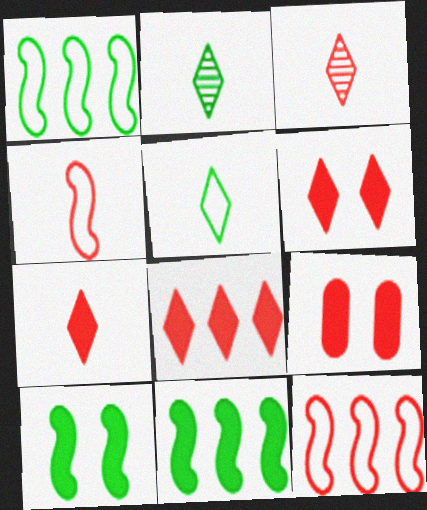[[3, 9, 12], 
[6, 7, 8]]